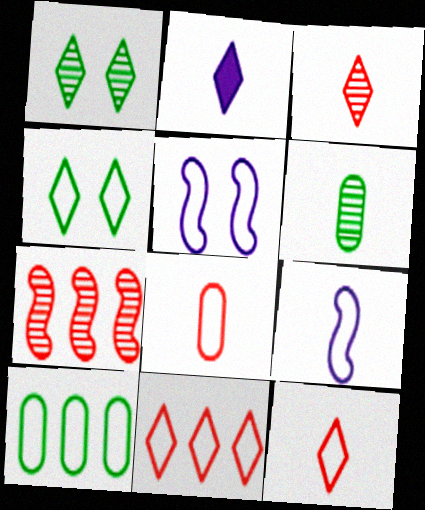[[1, 2, 11], 
[5, 10, 12]]